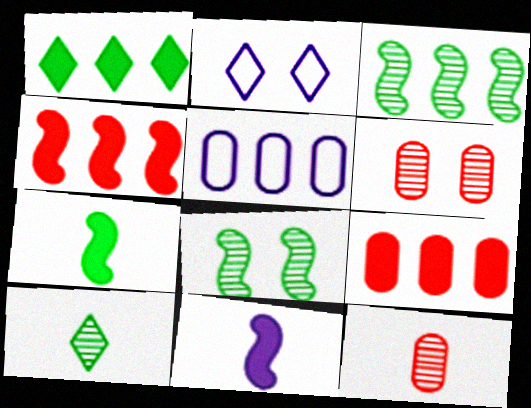[]